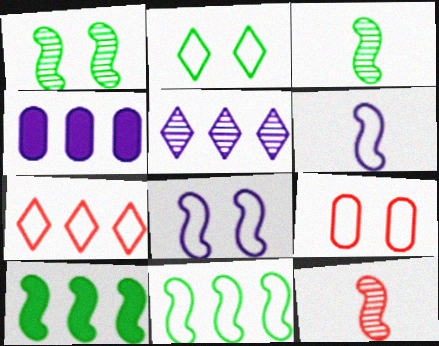[[2, 4, 12], 
[2, 8, 9], 
[8, 10, 12]]